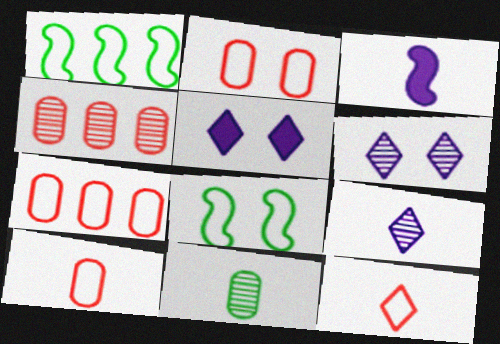[[2, 7, 10], 
[3, 11, 12]]